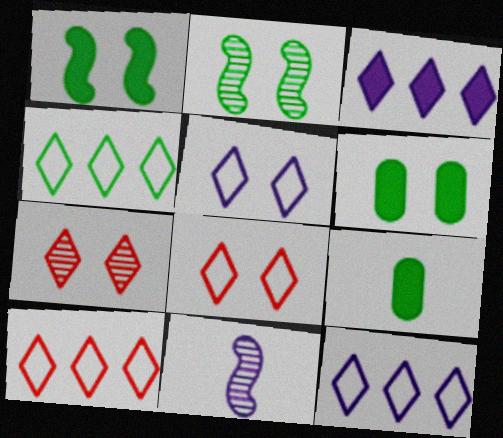[[2, 4, 9], 
[4, 10, 12], 
[6, 10, 11]]